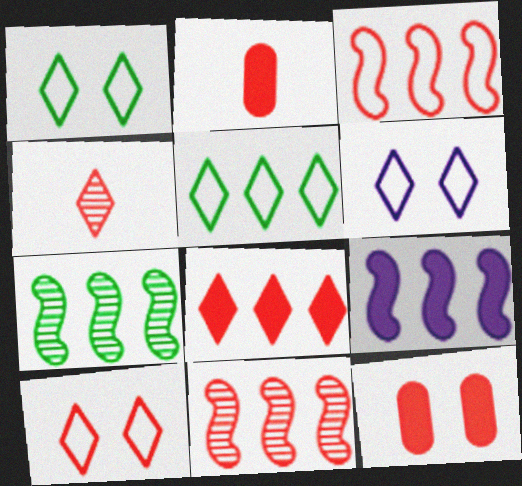[[1, 6, 10], 
[2, 6, 7], 
[2, 10, 11], 
[3, 4, 12], 
[3, 7, 9], 
[4, 8, 10]]